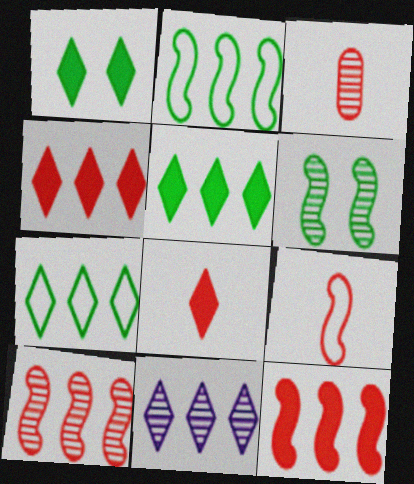[[3, 6, 11], 
[3, 8, 9], 
[4, 7, 11]]